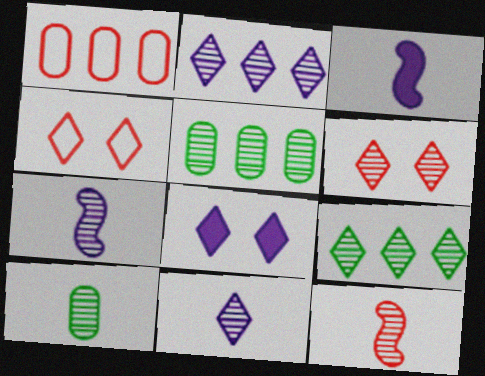[[3, 4, 5], 
[5, 6, 7], 
[6, 9, 11], 
[10, 11, 12]]